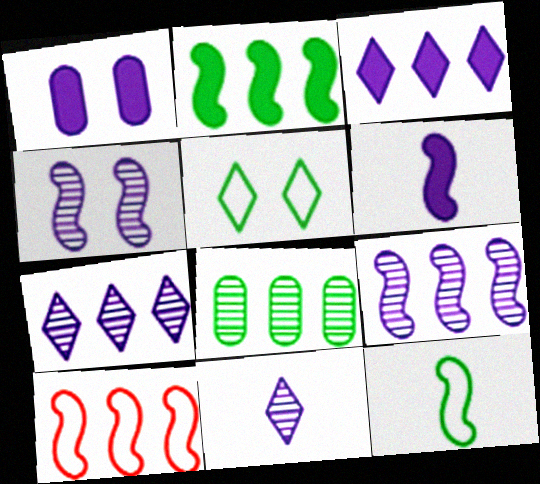[[1, 3, 6], 
[2, 9, 10], 
[3, 8, 10]]